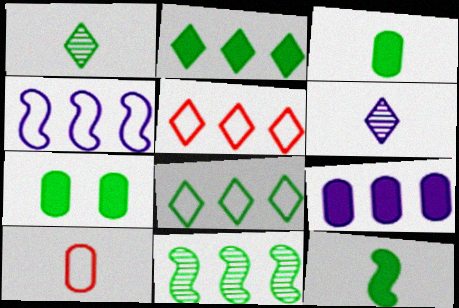[[2, 7, 12], 
[5, 9, 11], 
[6, 10, 12]]